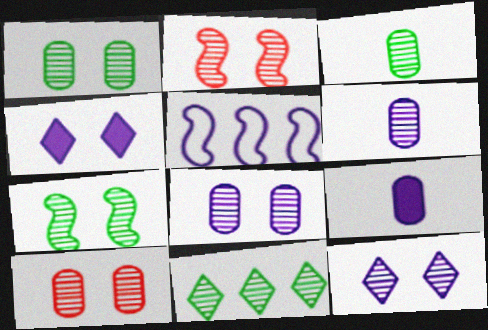[[1, 2, 12], 
[1, 8, 10], 
[2, 6, 11], 
[3, 7, 11], 
[4, 5, 6], 
[5, 9, 12], 
[7, 10, 12]]